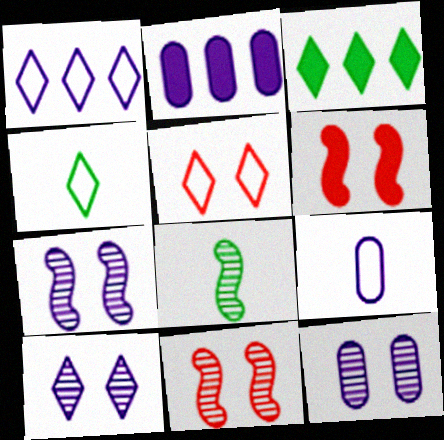[[1, 4, 5], 
[2, 4, 11], 
[2, 5, 8], 
[2, 9, 12], 
[3, 9, 11], 
[7, 10, 12]]